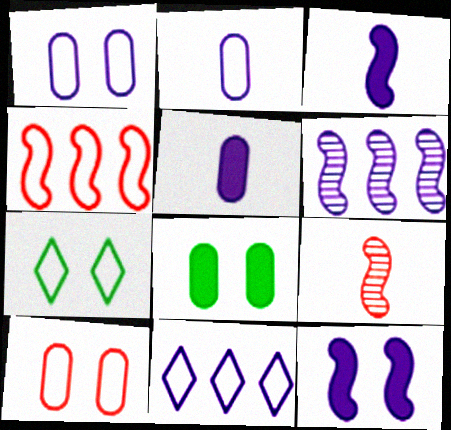[[2, 4, 7], 
[8, 9, 11]]